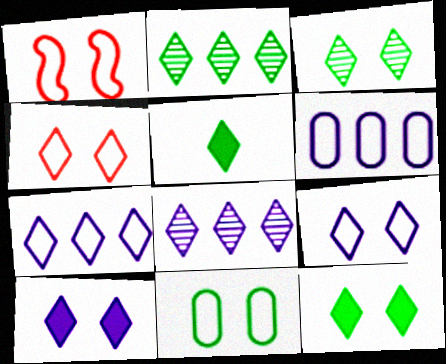[[1, 9, 11], 
[3, 4, 10], 
[4, 5, 8]]